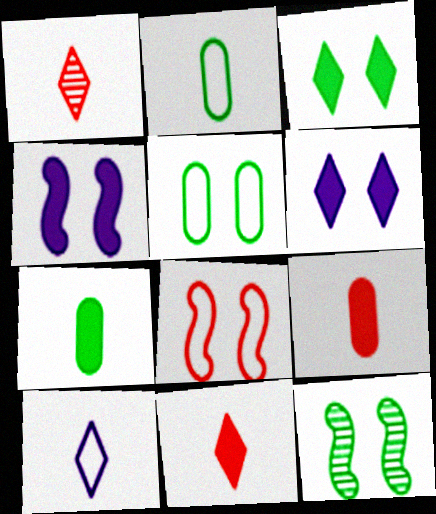[[3, 5, 12], 
[4, 8, 12]]